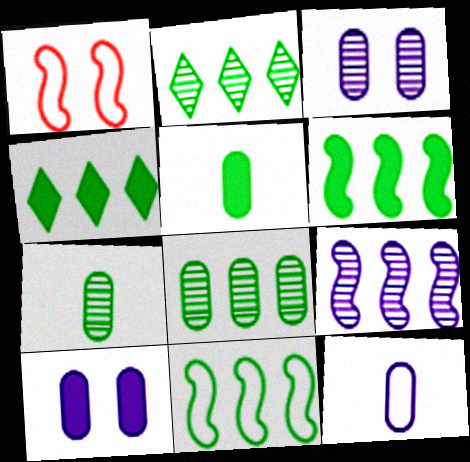[[4, 8, 11]]